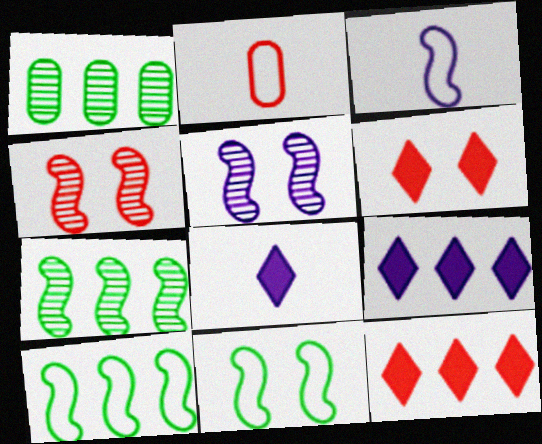[[1, 3, 6], 
[2, 4, 12]]